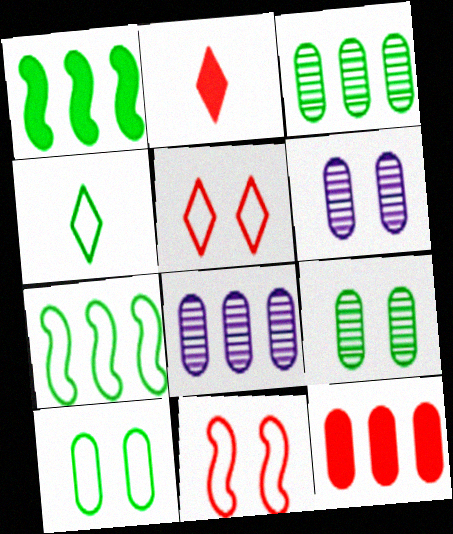[[1, 4, 9], 
[2, 6, 7], 
[4, 7, 10]]